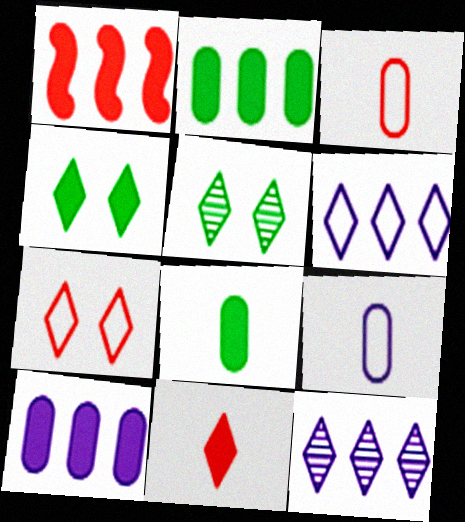[[1, 5, 9], 
[5, 6, 11]]